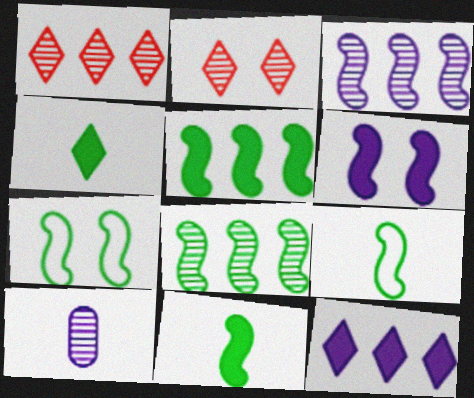[[2, 8, 10], 
[7, 8, 11]]